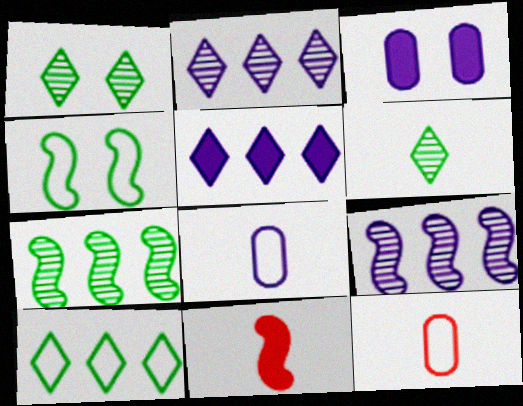[[4, 9, 11], 
[6, 8, 11]]